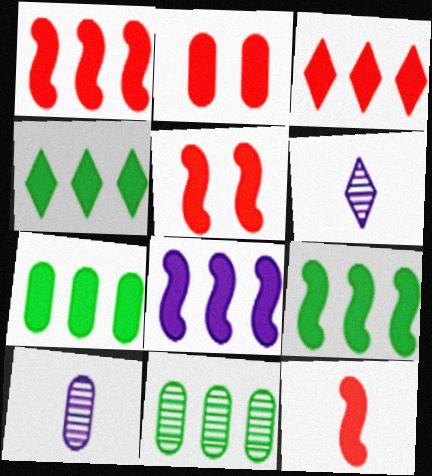[[1, 5, 12], 
[1, 8, 9], 
[2, 3, 12], 
[3, 7, 8], 
[4, 7, 9]]